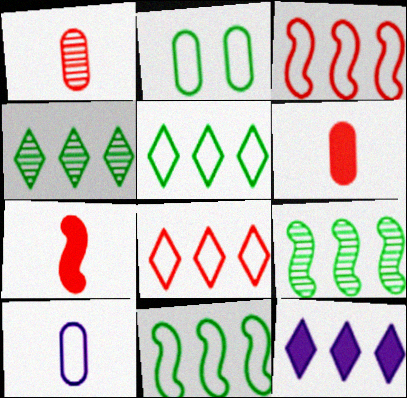[[4, 8, 12]]